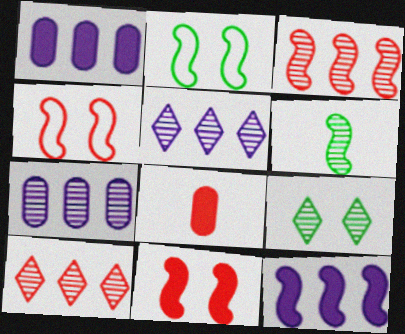[[2, 5, 8], 
[4, 6, 12], 
[4, 8, 10]]